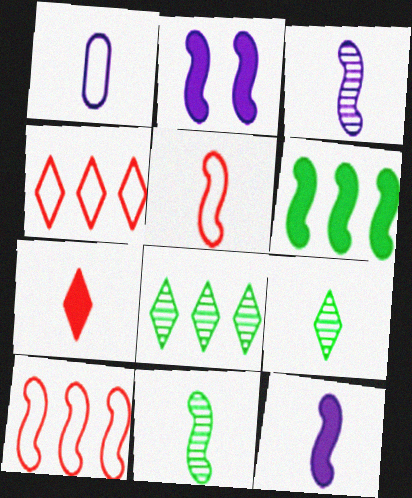[[1, 7, 11], 
[2, 10, 11], 
[5, 11, 12]]